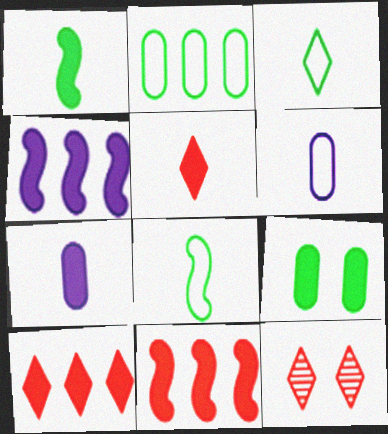[[1, 5, 7], 
[4, 5, 9]]